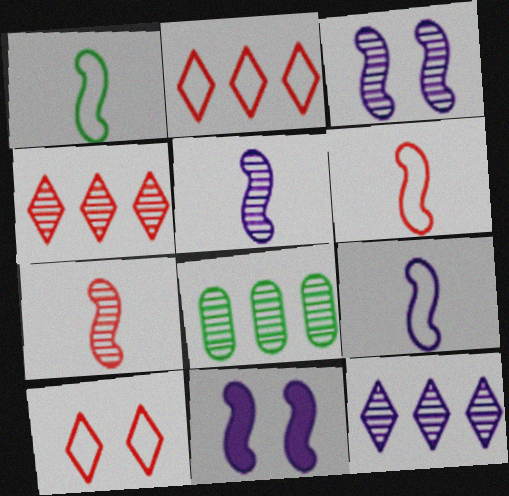[[1, 6, 9]]